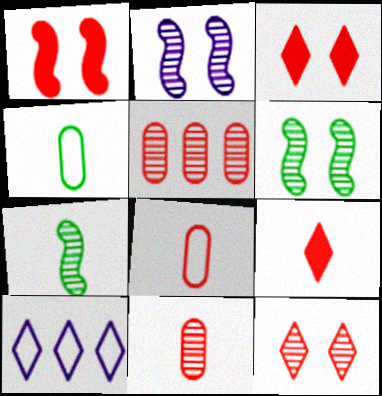[]